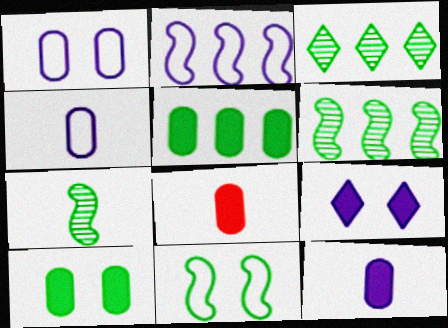[]